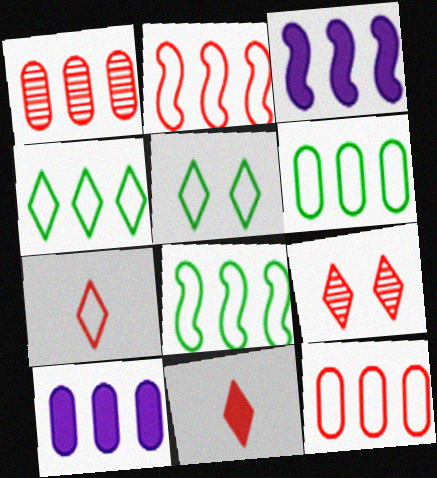[[1, 3, 4], 
[1, 6, 10], 
[4, 6, 8]]